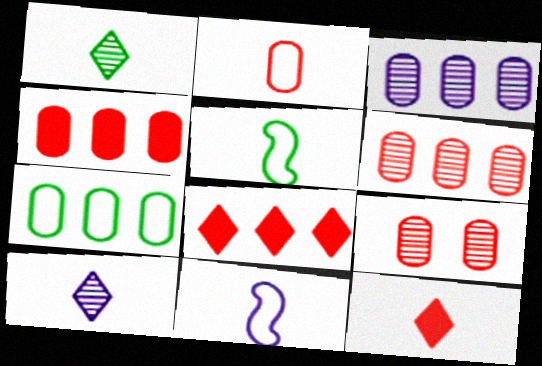[[2, 4, 9], 
[3, 4, 7]]